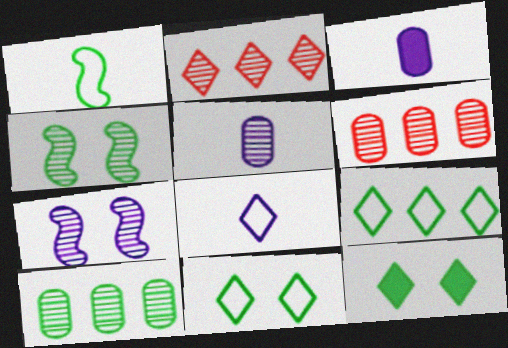[[1, 10, 12], 
[2, 4, 5], 
[2, 8, 12]]